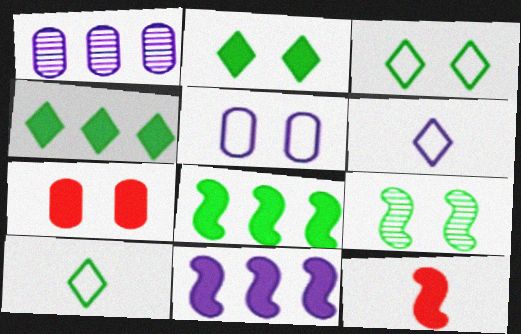[[1, 3, 12]]